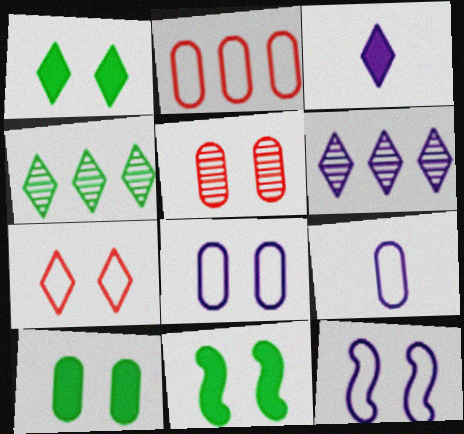[[1, 5, 12], 
[1, 10, 11], 
[3, 4, 7], 
[5, 8, 10]]